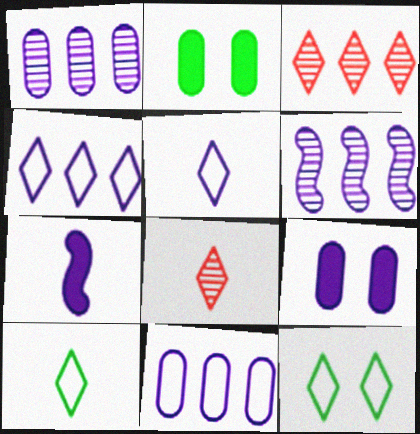[[5, 6, 9]]